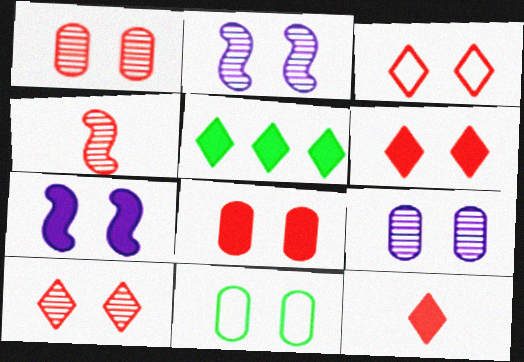[[2, 6, 11], 
[3, 6, 10], 
[7, 10, 11], 
[8, 9, 11]]